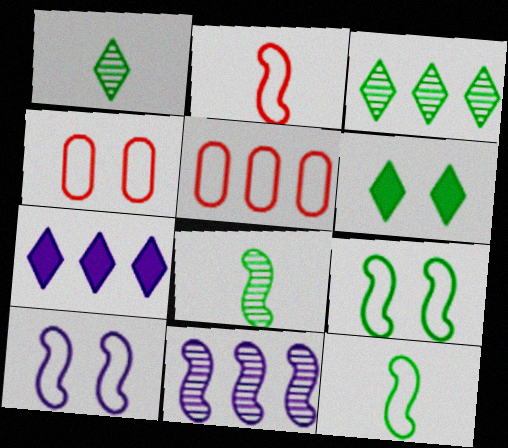[[4, 7, 8]]